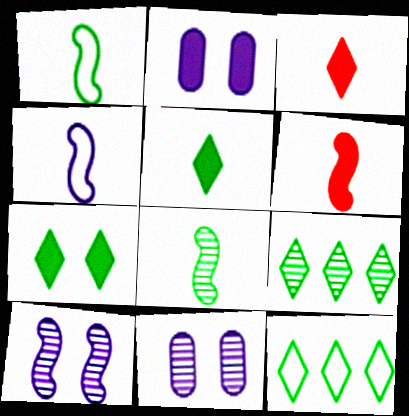[[4, 6, 8], 
[6, 11, 12]]